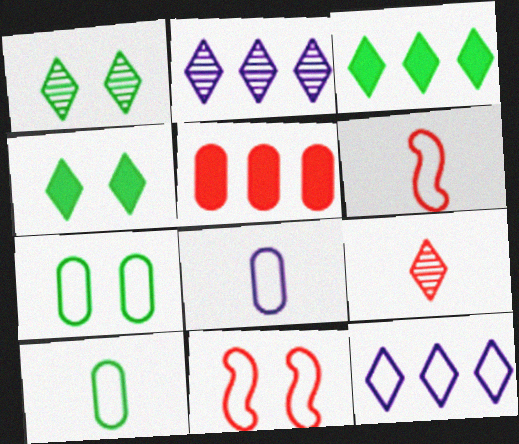[[1, 2, 9], 
[4, 9, 12], 
[5, 9, 11], 
[6, 7, 12], 
[10, 11, 12]]